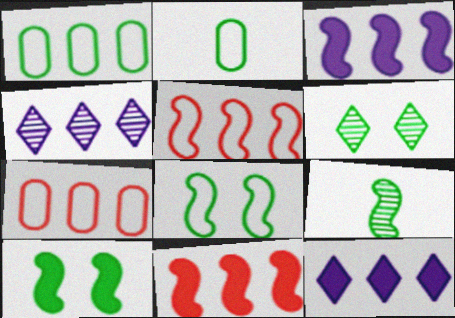[[1, 4, 11]]